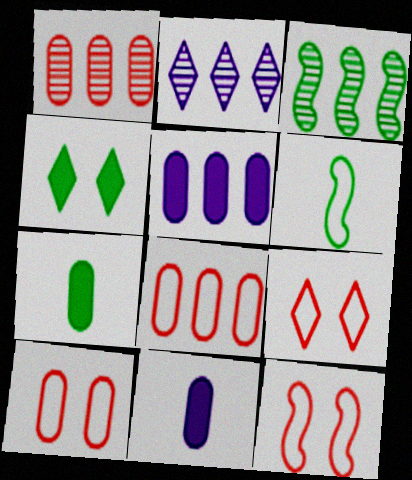[[1, 2, 3], 
[2, 7, 12], 
[3, 9, 11], 
[9, 10, 12]]